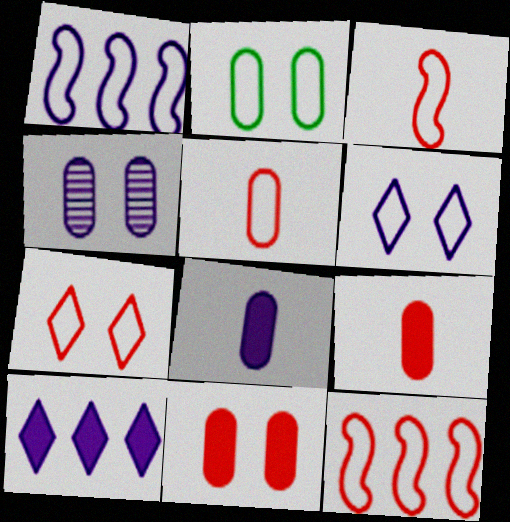[[2, 4, 11], 
[5, 7, 12]]